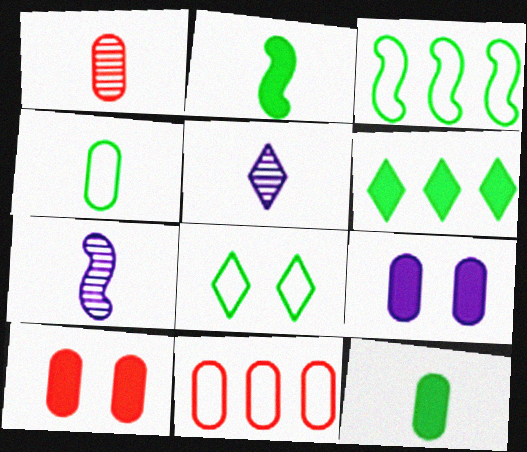[[1, 10, 11], 
[3, 4, 8], 
[3, 5, 10]]